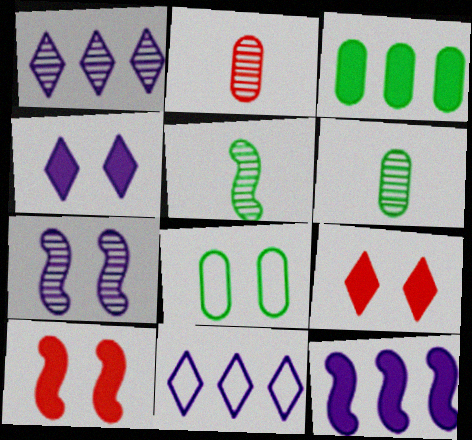[[3, 6, 8], 
[6, 10, 11], 
[7, 8, 9]]